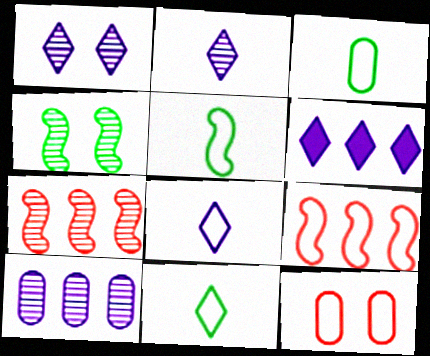[[1, 6, 8], 
[3, 5, 11]]